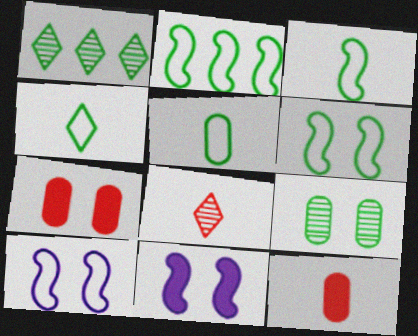[[1, 10, 12], 
[2, 3, 6], 
[3, 4, 5]]